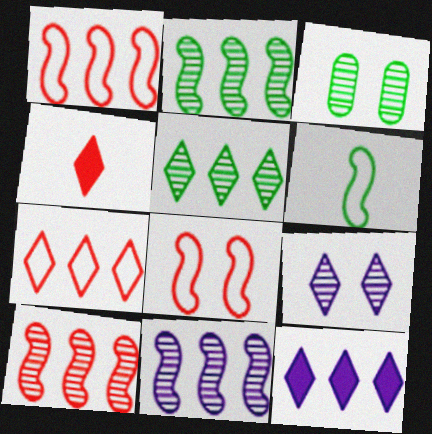[[2, 10, 11], 
[5, 7, 12]]